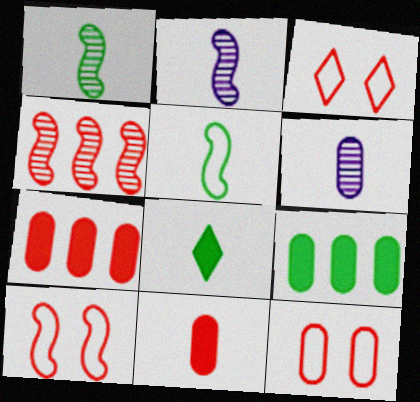[[2, 3, 9], 
[3, 4, 11], 
[3, 10, 12], 
[6, 9, 12]]